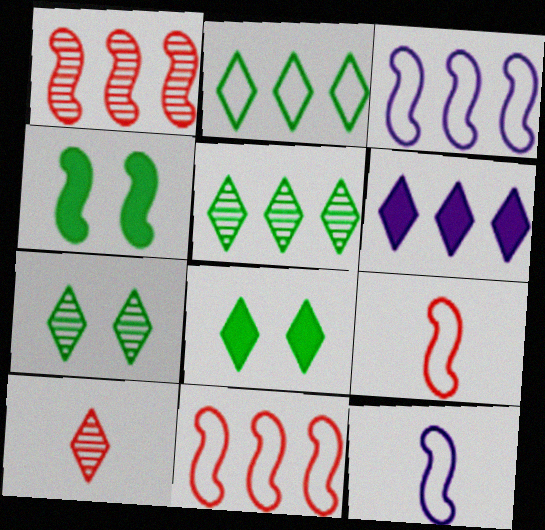[[1, 4, 12]]